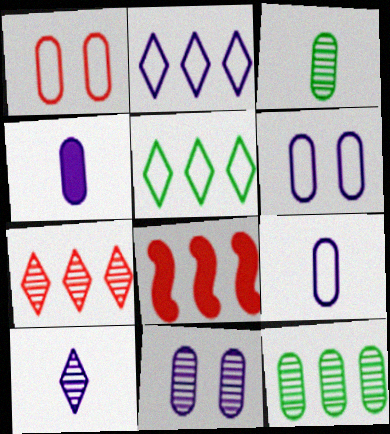[[1, 4, 12], 
[2, 8, 12]]